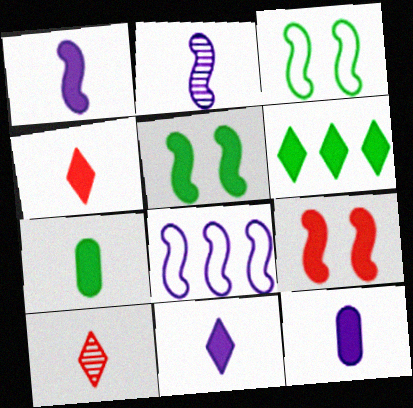[[1, 4, 7], 
[1, 11, 12], 
[5, 6, 7], 
[6, 9, 12]]